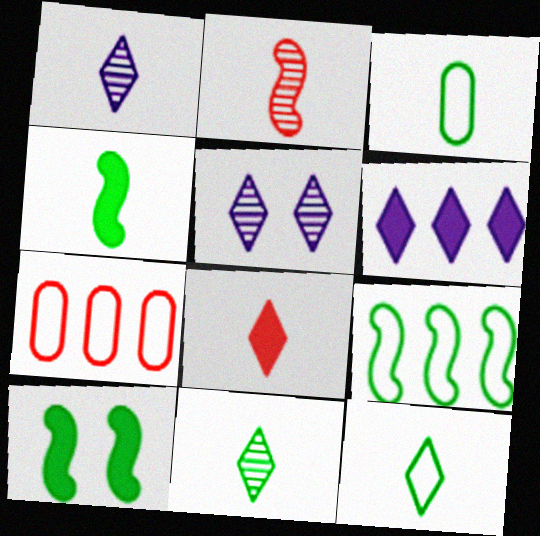[[1, 7, 10], 
[1, 8, 12], 
[3, 4, 11], 
[4, 5, 7]]